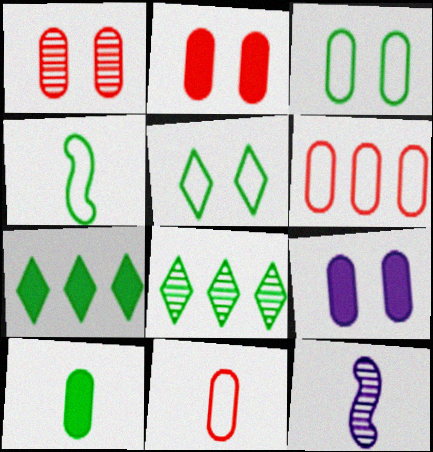[[1, 3, 9], 
[1, 8, 12]]